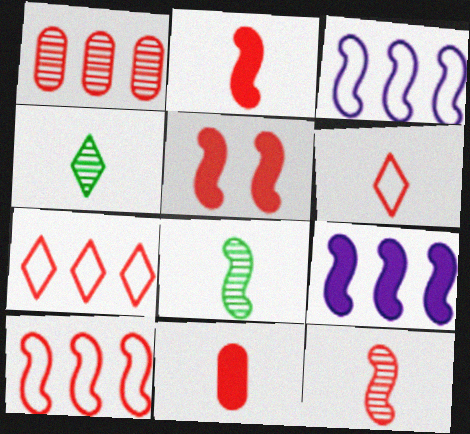[[1, 5, 6], 
[3, 5, 8], 
[5, 10, 12], 
[6, 11, 12]]